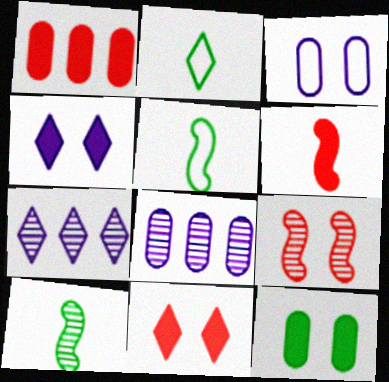[[1, 6, 11], 
[2, 7, 11], 
[5, 8, 11]]